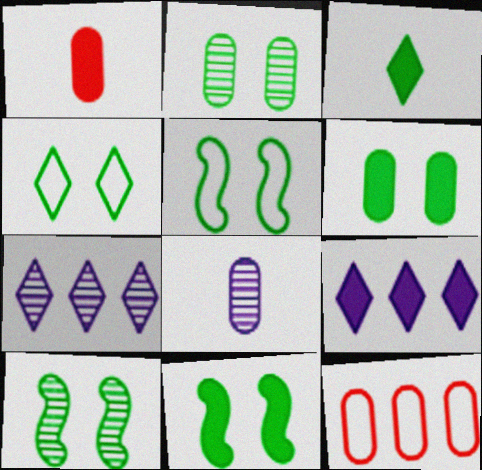[[1, 5, 7], 
[1, 9, 11], 
[2, 4, 11], 
[4, 6, 10], 
[5, 10, 11], 
[6, 8, 12]]